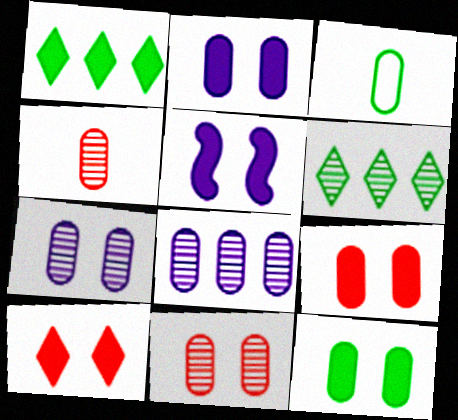[[2, 9, 12], 
[3, 8, 9], 
[5, 10, 12]]